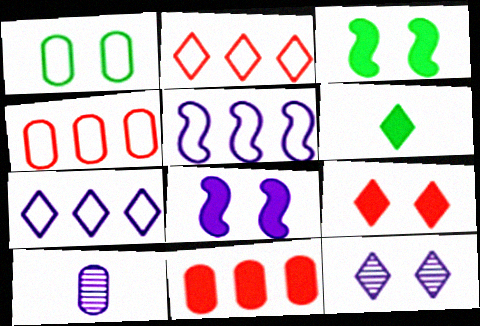[[1, 10, 11], 
[2, 3, 10], 
[2, 6, 12], 
[6, 8, 11], 
[7, 8, 10]]